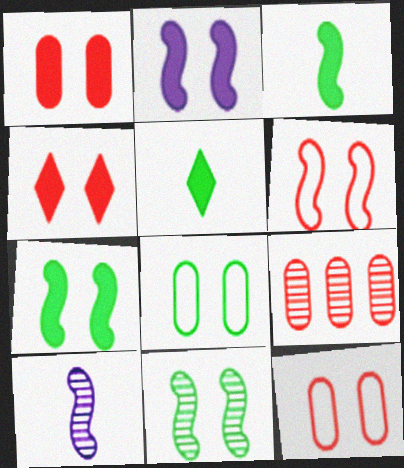[[2, 6, 11]]